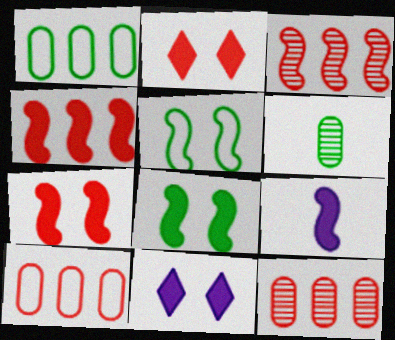[[3, 5, 9], 
[4, 8, 9]]